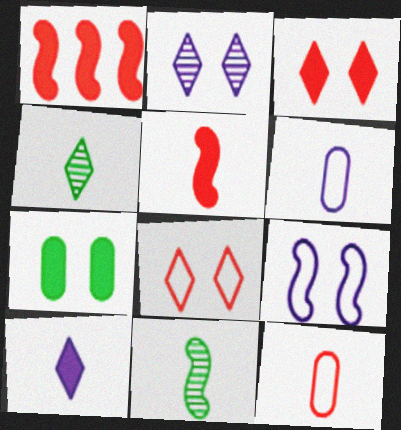[[1, 7, 10], 
[1, 9, 11], 
[4, 5, 6], 
[10, 11, 12]]